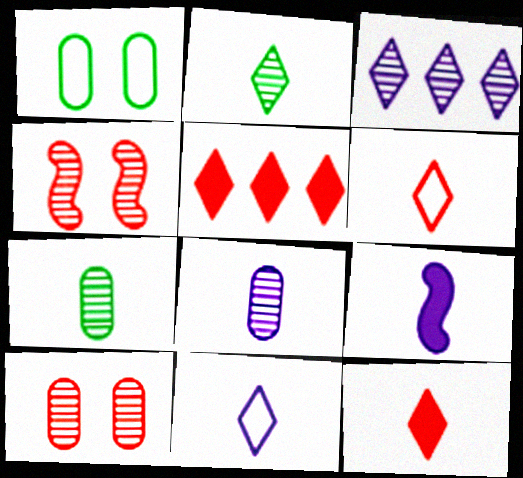[[2, 11, 12], 
[3, 4, 7], 
[6, 7, 9], 
[8, 9, 11]]